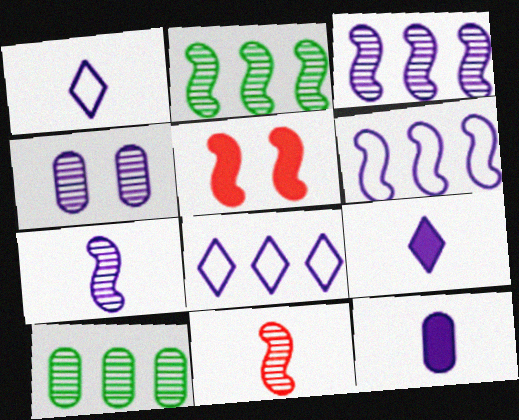[[1, 5, 10], 
[1, 7, 12], 
[4, 6, 9]]